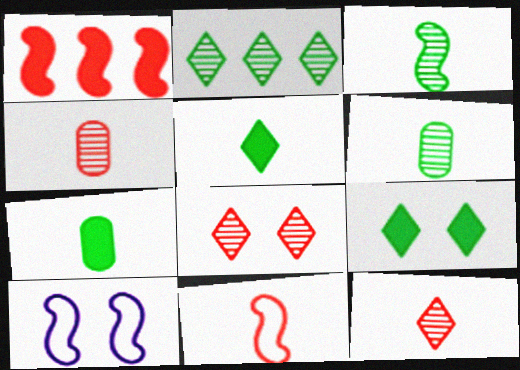[[1, 3, 10]]